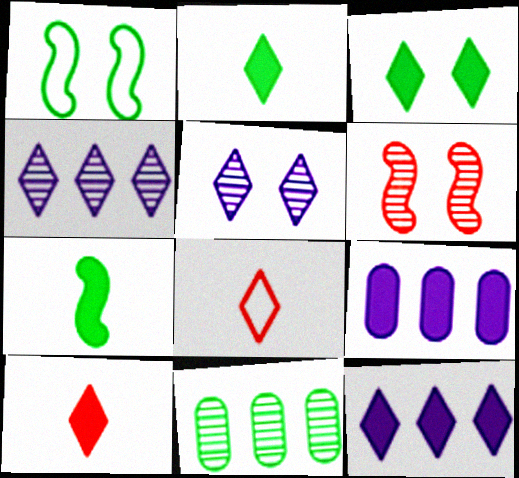[[1, 2, 11], 
[3, 4, 8], 
[3, 10, 12]]